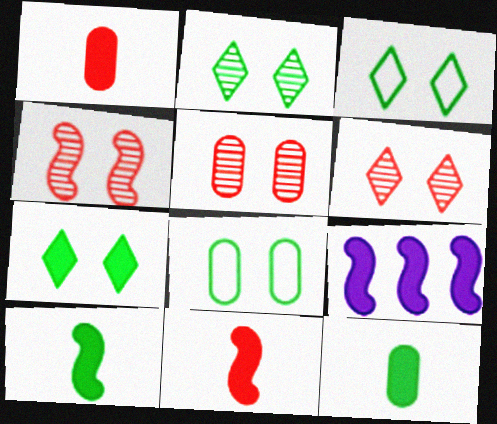[[1, 7, 9], 
[2, 3, 7], 
[4, 5, 6]]